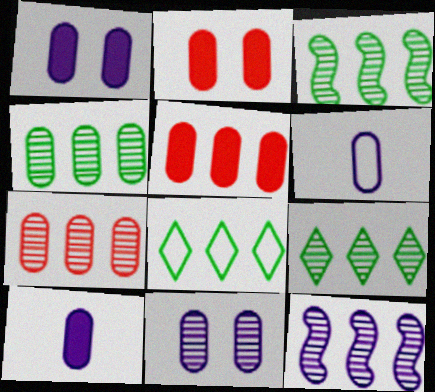[[2, 4, 6], 
[3, 4, 9], 
[5, 8, 12], 
[7, 9, 12]]